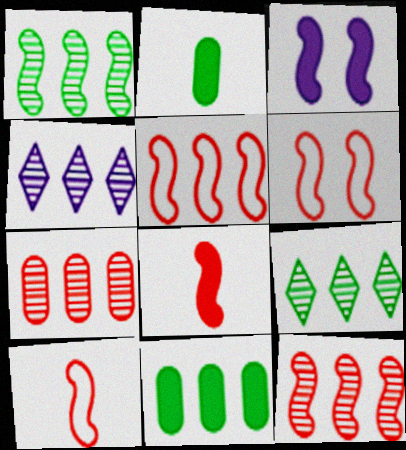[[1, 3, 10], 
[1, 4, 7], 
[2, 4, 6], 
[4, 5, 11], 
[5, 6, 10], 
[6, 8, 12]]